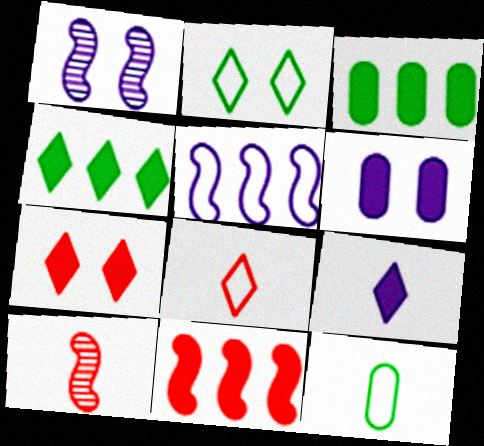[[1, 3, 8], 
[4, 7, 9], 
[9, 10, 12]]